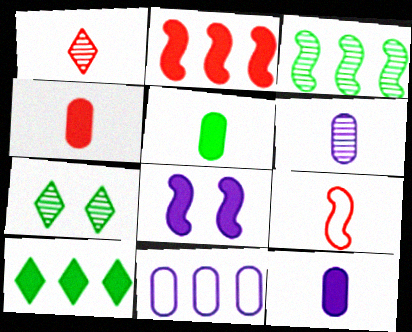[[1, 4, 9], 
[3, 8, 9], 
[4, 5, 12], 
[4, 8, 10]]